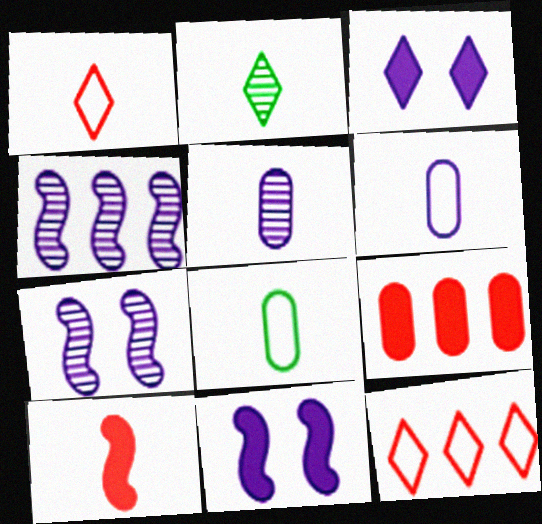[[2, 3, 12], 
[2, 6, 10], 
[3, 4, 6]]